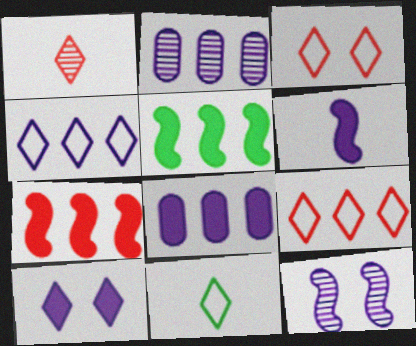[[2, 5, 9], 
[3, 4, 11], 
[6, 8, 10]]